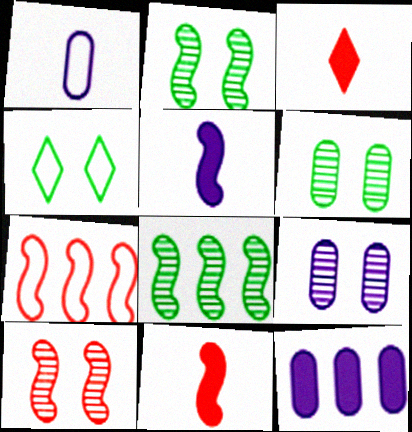[[1, 4, 7], 
[1, 9, 12], 
[2, 5, 7], 
[7, 10, 11]]